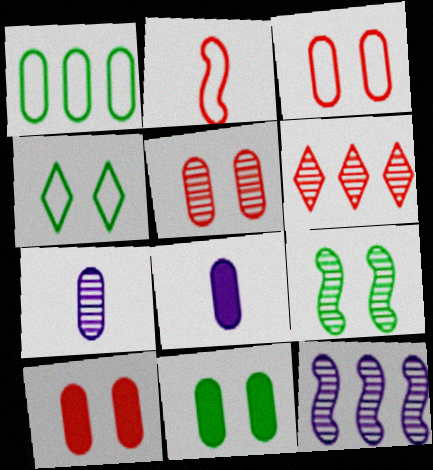[[1, 5, 8], 
[1, 7, 10], 
[2, 6, 10], 
[3, 5, 10], 
[4, 9, 11], 
[6, 7, 9]]